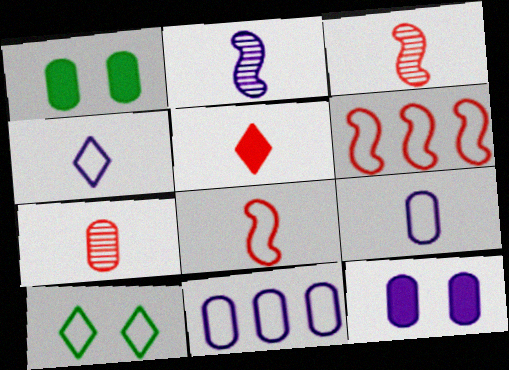[[1, 7, 11], 
[5, 7, 8], 
[6, 9, 10], 
[8, 10, 11]]